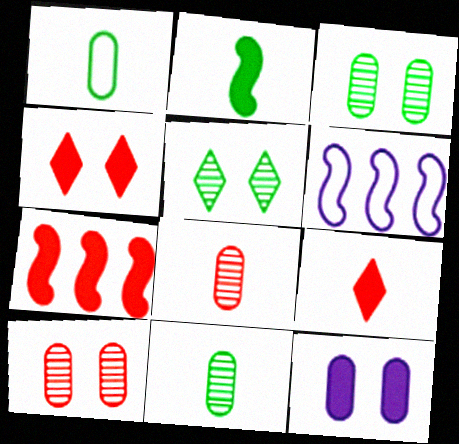[[3, 6, 9], 
[4, 6, 11]]